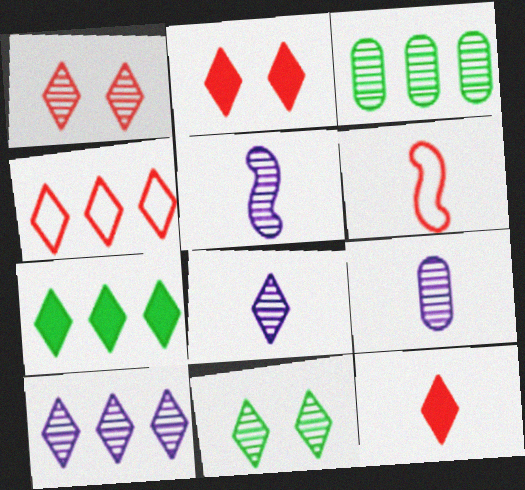[[1, 3, 5], 
[1, 4, 12], 
[4, 7, 10], 
[5, 8, 9]]